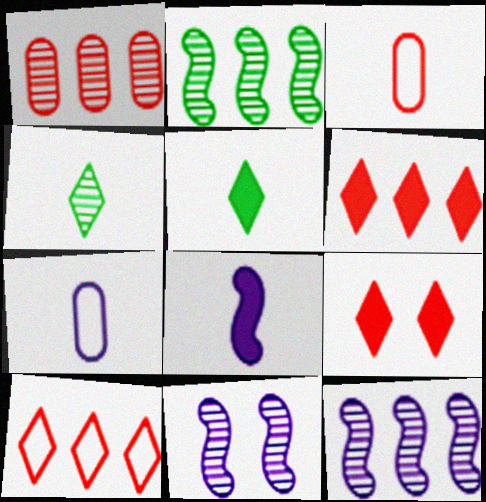[[1, 4, 11], 
[2, 7, 9], 
[3, 4, 8]]